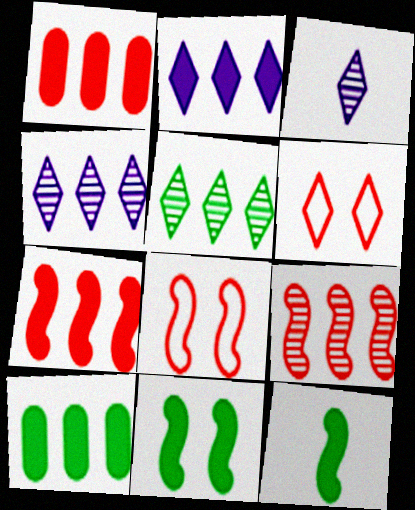[[2, 7, 10], 
[3, 8, 10]]